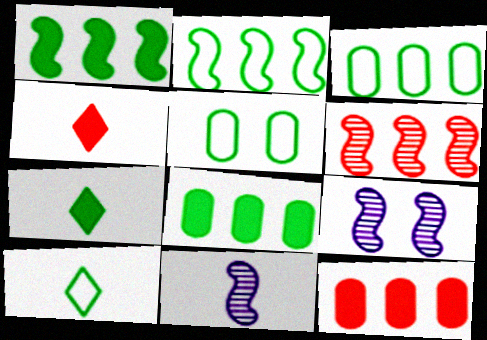[[2, 5, 10], 
[3, 4, 9], 
[9, 10, 12]]